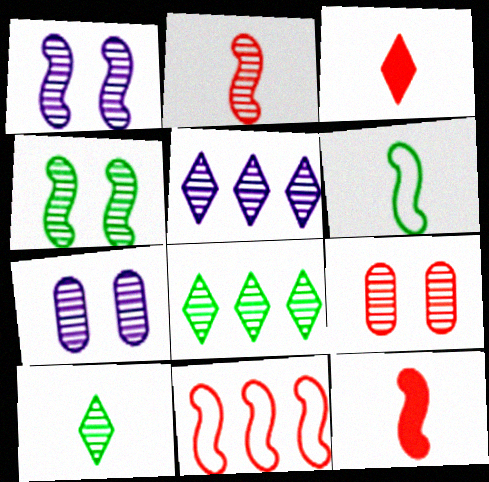[[2, 7, 8], 
[3, 9, 11]]